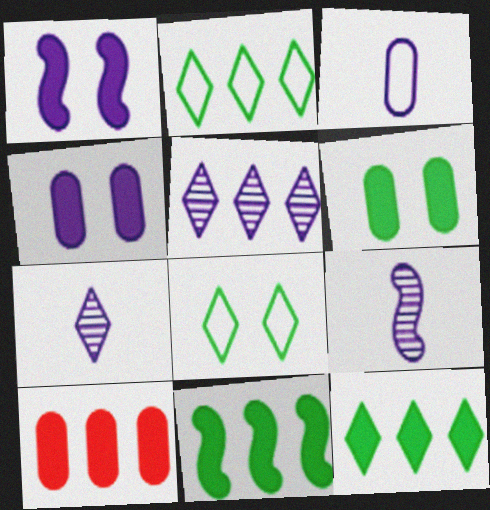[[1, 3, 5], 
[8, 9, 10]]